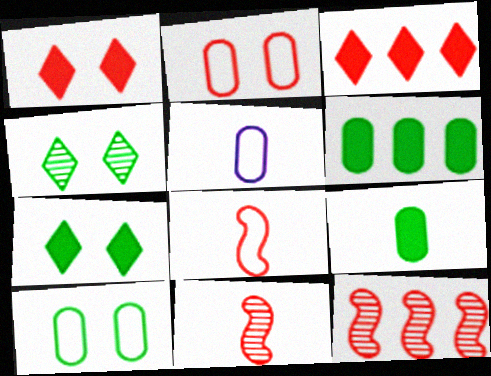[[2, 3, 11], 
[5, 7, 12]]